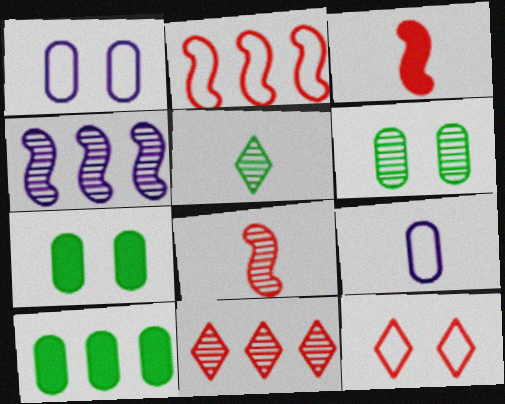[[3, 5, 9]]